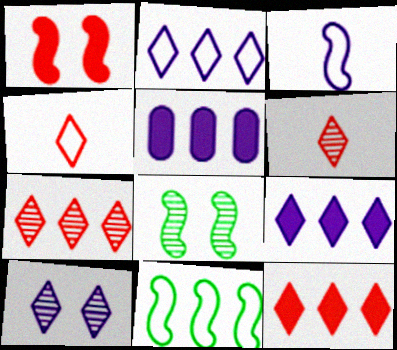[[3, 5, 10], 
[4, 5, 8], 
[5, 7, 11]]